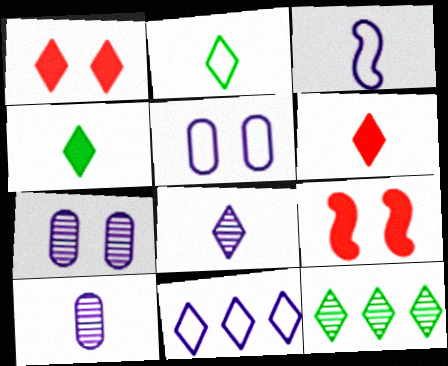[[2, 6, 8], 
[3, 5, 11]]